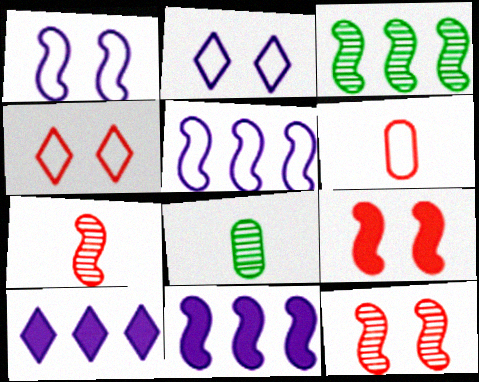[[4, 8, 11]]